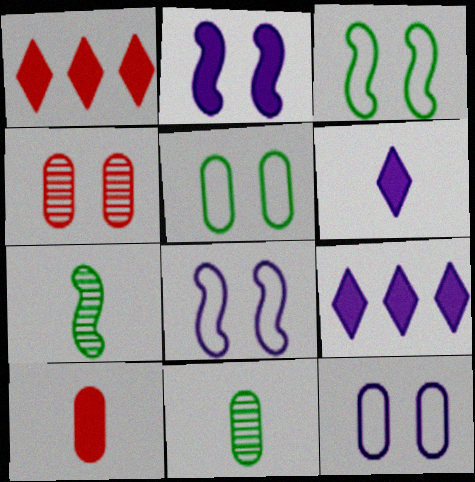[[1, 7, 12], 
[1, 8, 11]]